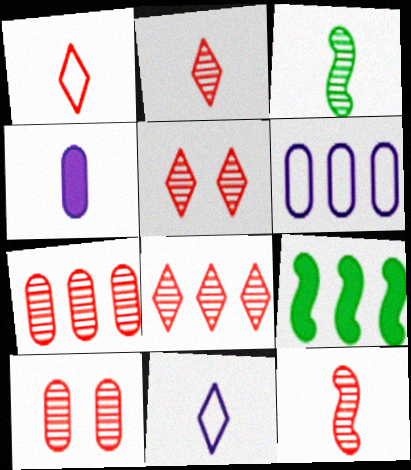[[1, 3, 4], 
[2, 5, 8], 
[5, 7, 12], 
[6, 8, 9], 
[8, 10, 12], 
[9, 10, 11]]